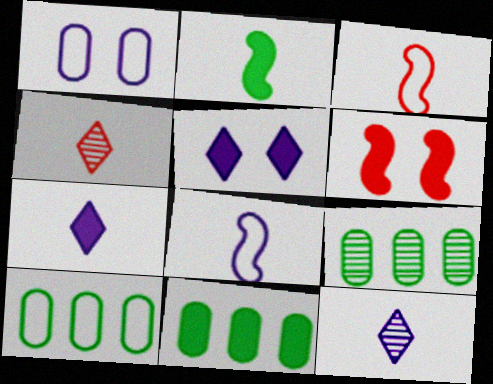[[3, 5, 9], 
[6, 7, 11], 
[6, 10, 12], 
[9, 10, 11]]